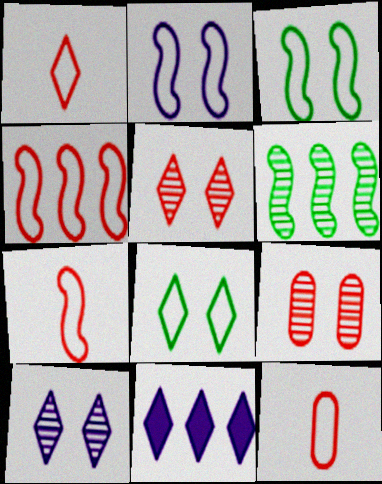[[1, 7, 12]]